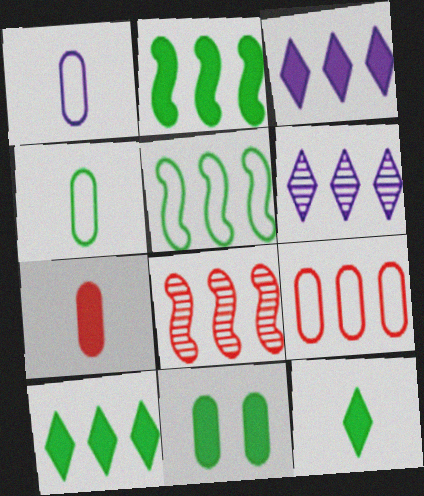[[2, 6, 9], 
[2, 11, 12]]